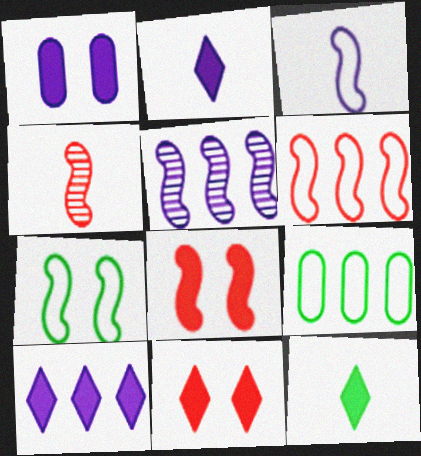[[3, 6, 7], 
[4, 6, 8], 
[10, 11, 12]]